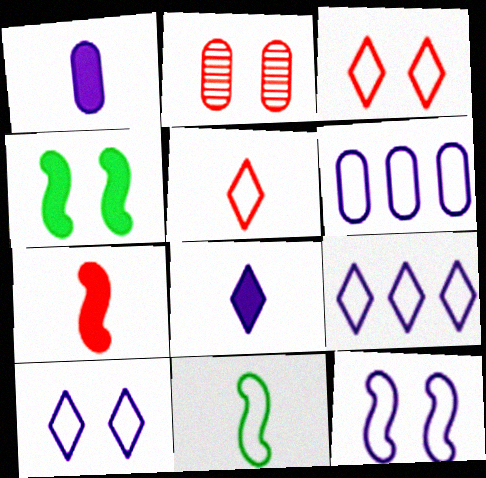[[2, 4, 10], 
[3, 6, 11]]